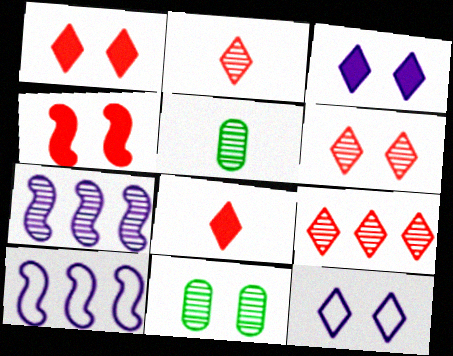[[1, 5, 10], 
[2, 6, 9], 
[2, 7, 11], 
[4, 11, 12], 
[5, 6, 7], 
[8, 10, 11]]